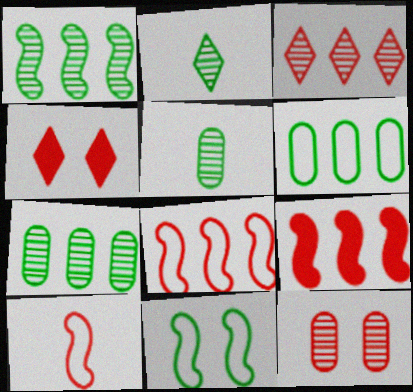[]